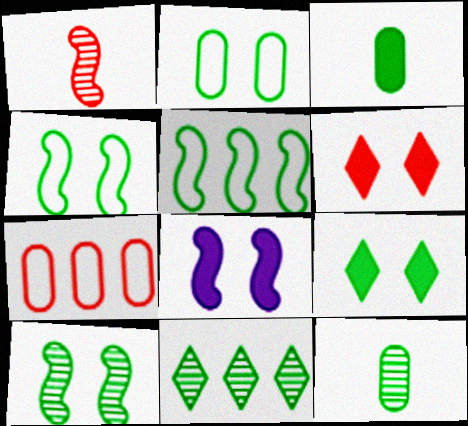[[1, 5, 8], 
[1, 6, 7], 
[2, 9, 10], 
[3, 4, 11], 
[5, 9, 12], 
[10, 11, 12]]